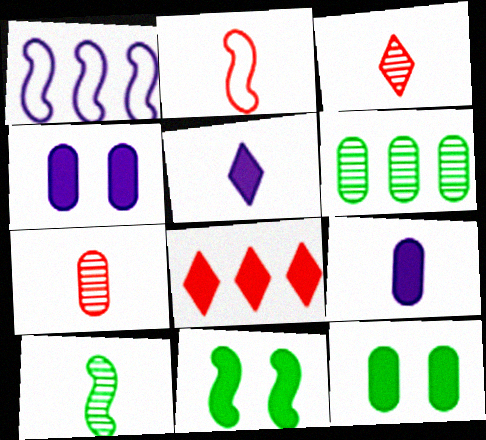[[1, 3, 12], 
[1, 6, 8], 
[8, 9, 11]]